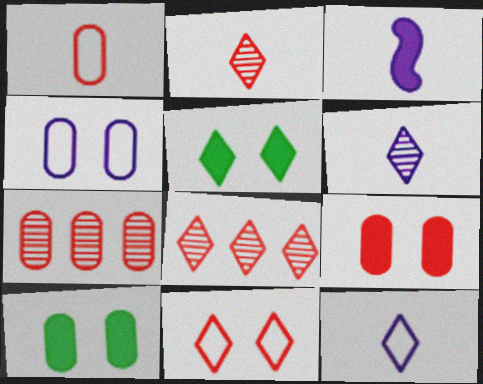[[1, 7, 9], 
[5, 8, 12]]